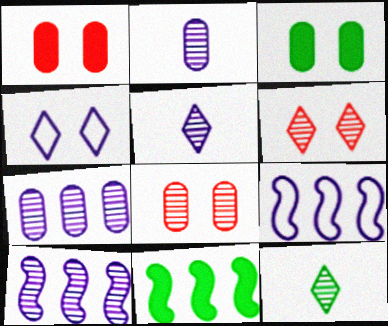[[1, 9, 12], 
[8, 10, 12]]